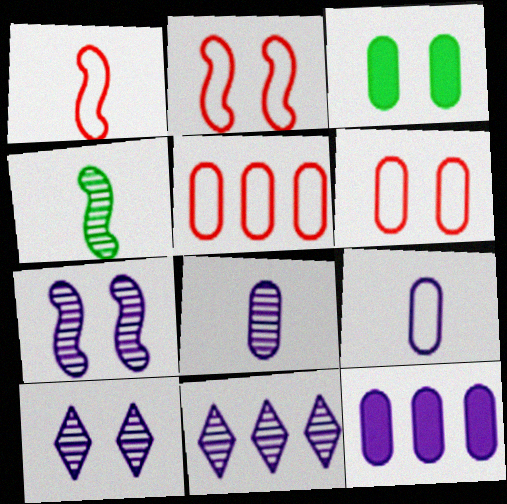[[1, 3, 11], 
[2, 3, 10], 
[3, 5, 8], 
[7, 8, 11]]